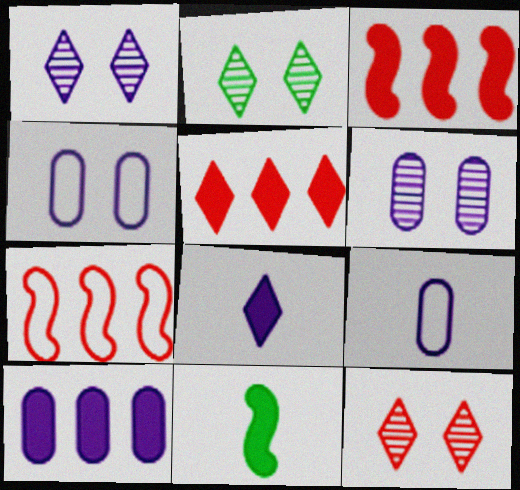[[1, 2, 12], 
[2, 3, 9], 
[6, 9, 10]]